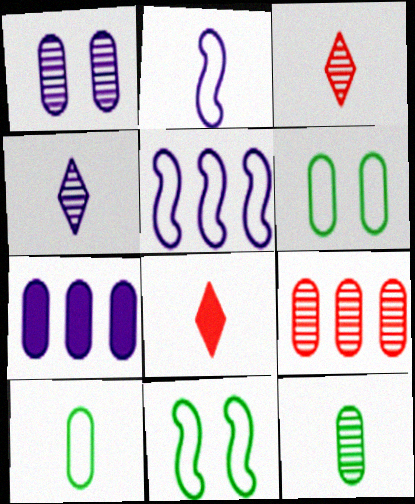[[1, 9, 12], 
[2, 8, 12], 
[3, 7, 11]]